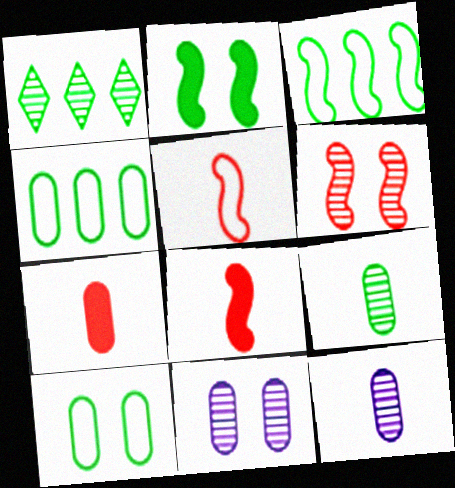[[1, 6, 12], 
[4, 7, 11]]